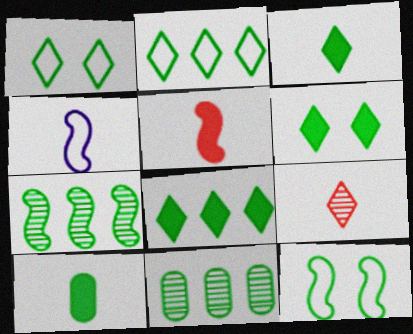[[1, 7, 10], 
[3, 6, 8], 
[3, 11, 12], 
[4, 9, 10]]